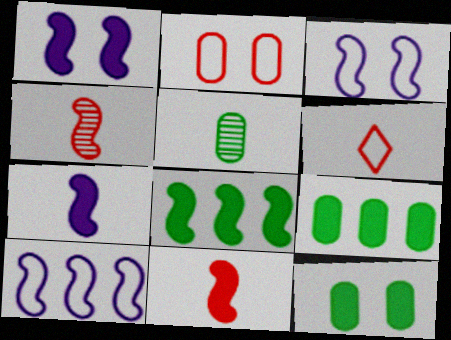[[1, 8, 11], 
[3, 4, 8], 
[5, 6, 7]]